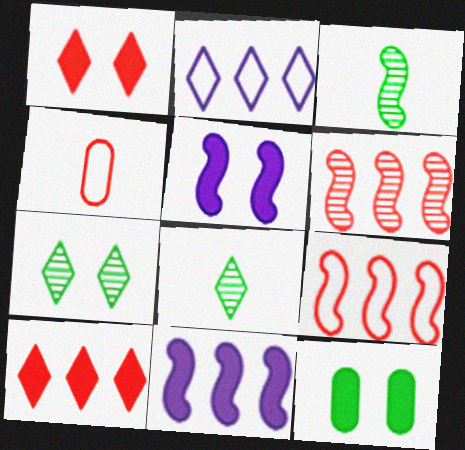[[1, 2, 8], 
[1, 4, 6], 
[1, 5, 12], 
[3, 5, 9], 
[4, 7, 11]]